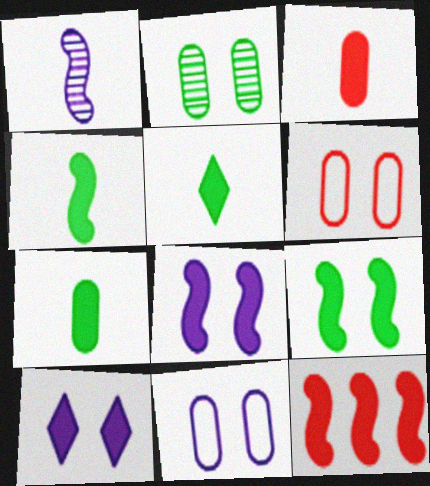[[4, 5, 7], 
[4, 8, 12], 
[7, 10, 12]]